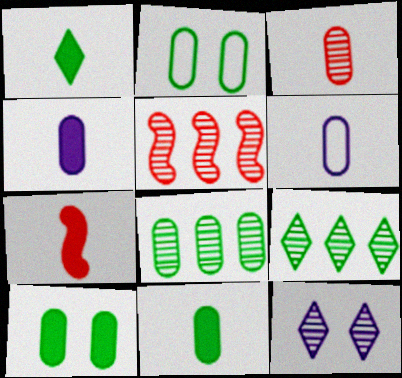[[1, 4, 7], 
[2, 8, 11], 
[3, 6, 11]]